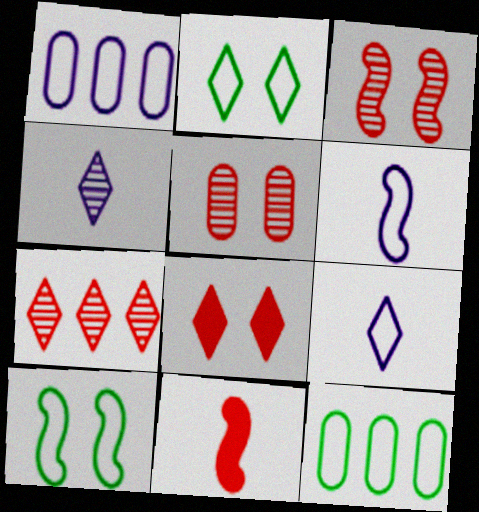[]